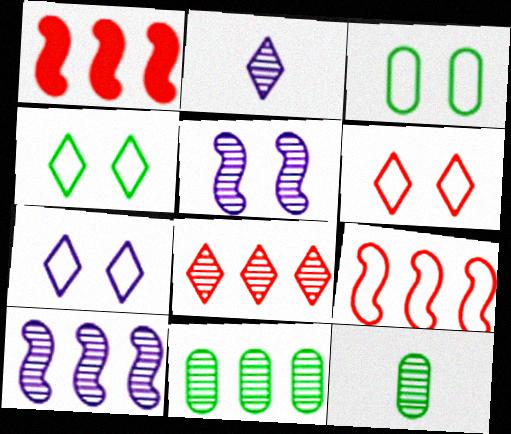[[1, 2, 3], 
[1, 7, 12], 
[4, 6, 7], 
[5, 8, 12], 
[8, 10, 11]]